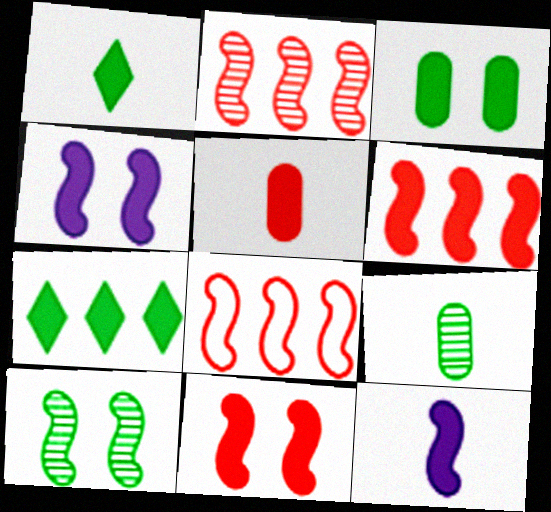[[1, 5, 12], 
[2, 6, 8], 
[4, 5, 7], 
[8, 10, 12]]